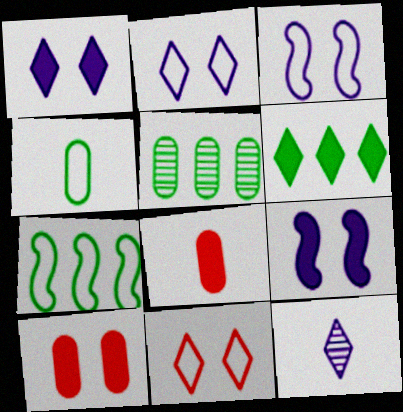[[5, 6, 7], 
[6, 8, 9], 
[6, 11, 12], 
[7, 10, 12]]